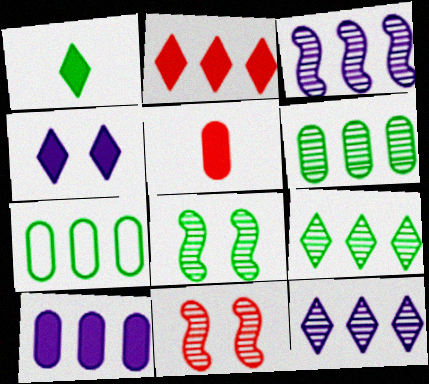[[1, 2, 4], 
[1, 7, 8], 
[2, 3, 7]]